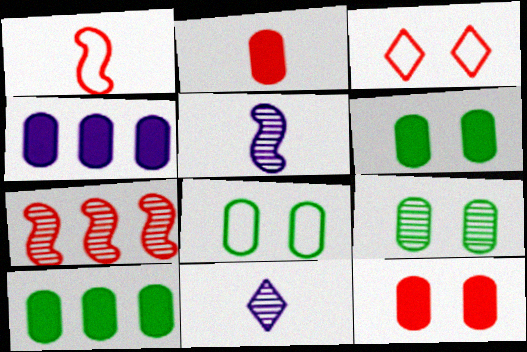[[2, 3, 7], 
[2, 4, 6], 
[3, 5, 10], 
[6, 8, 9], 
[7, 9, 11]]